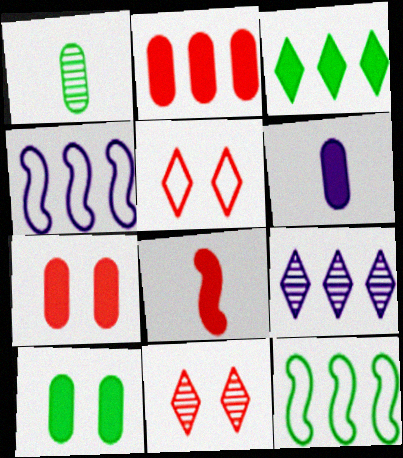[[2, 6, 10], 
[2, 9, 12], 
[6, 11, 12]]